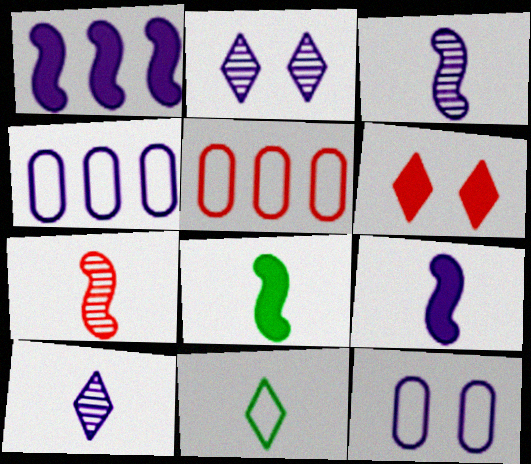[[1, 10, 12], 
[2, 4, 9], 
[2, 5, 8], 
[5, 6, 7]]